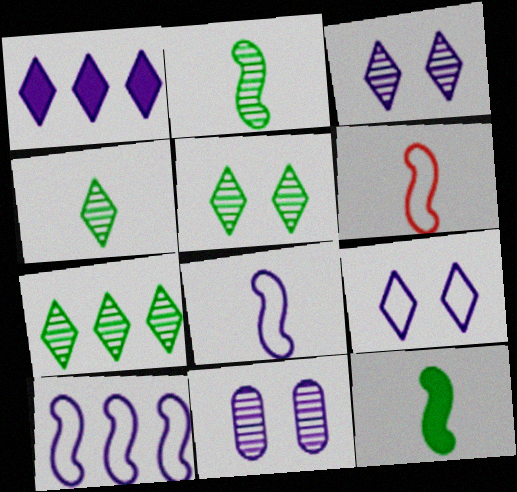[[1, 8, 11], 
[4, 5, 7]]